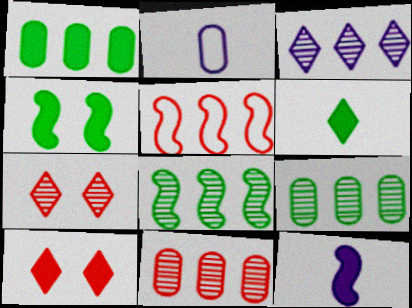[[1, 3, 5], 
[1, 4, 6], 
[1, 10, 12], 
[2, 8, 10], 
[3, 8, 11]]